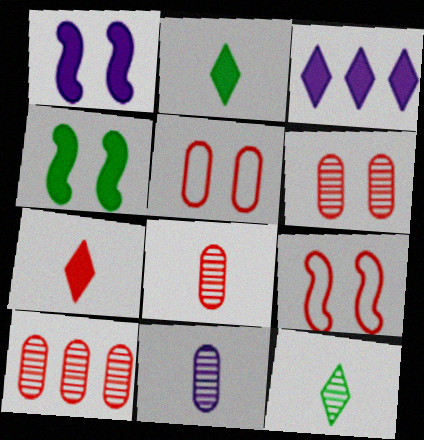[[6, 8, 10], 
[7, 9, 10]]